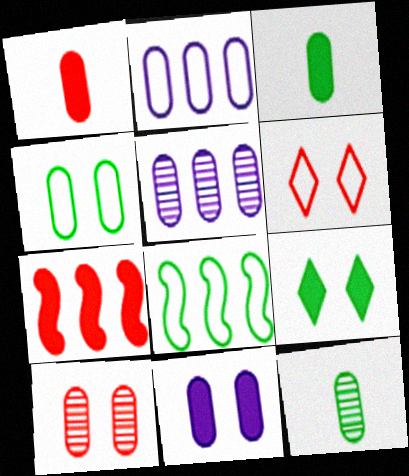[[1, 4, 5], 
[2, 3, 10], 
[4, 10, 11], 
[5, 10, 12], 
[8, 9, 12]]